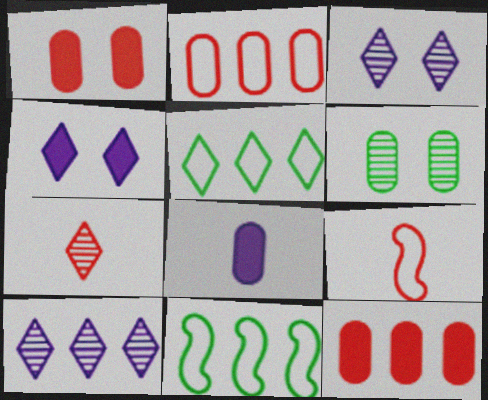[[2, 6, 8], 
[4, 5, 7], 
[10, 11, 12]]